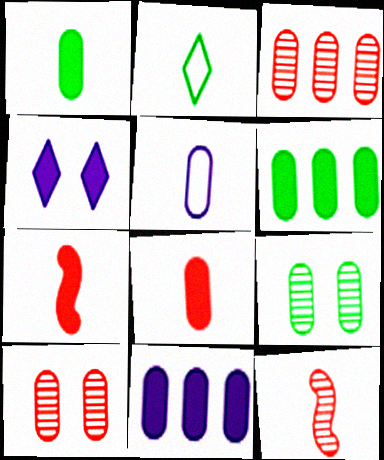[[4, 6, 7], 
[5, 6, 10]]